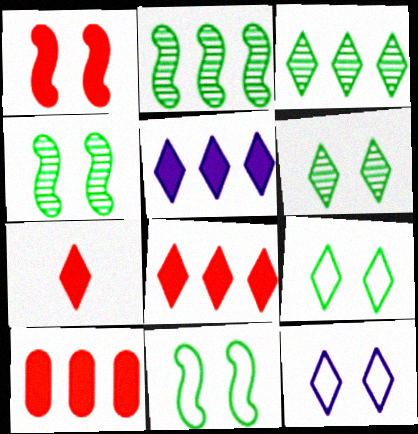[[1, 7, 10], 
[3, 7, 12]]